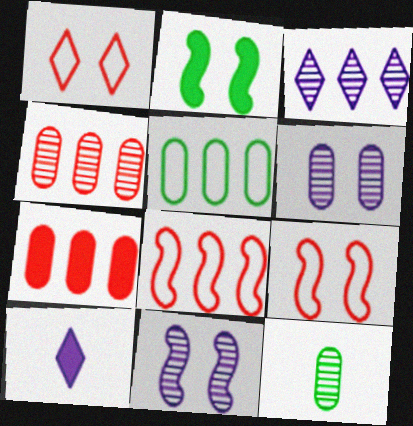[[1, 2, 6], 
[2, 7, 10], 
[2, 9, 11], 
[4, 6, 12]]